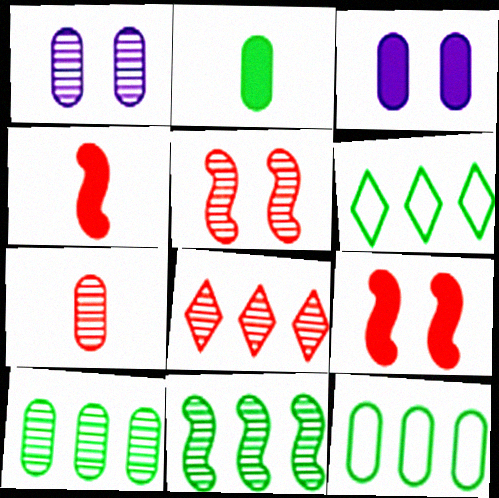[[1, 4, 6], 
[1, 7, 10], 
[3, 7, 12], 
[5, 7, 8]]